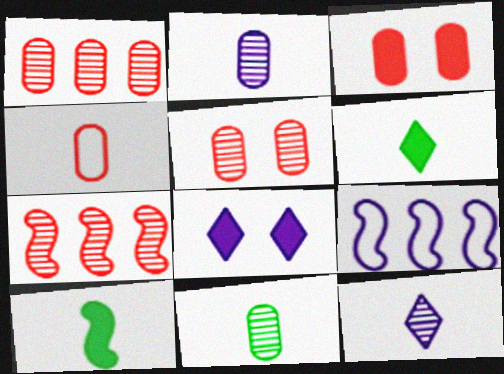[[1, 3, 4], 
[2, 8, 9], 
[4, 10, 12], 
[5, 6, 9]]